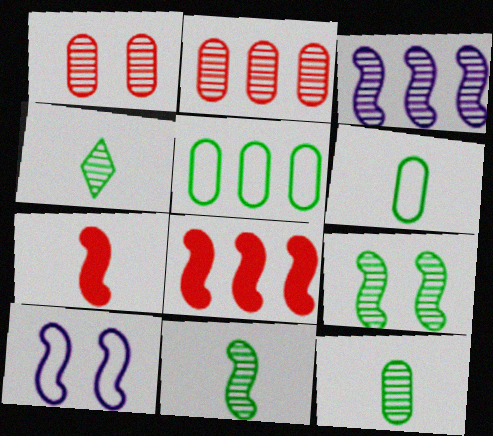[[1, 3, 4], 
[4, 11, 12], 
[8, 10, 11]]